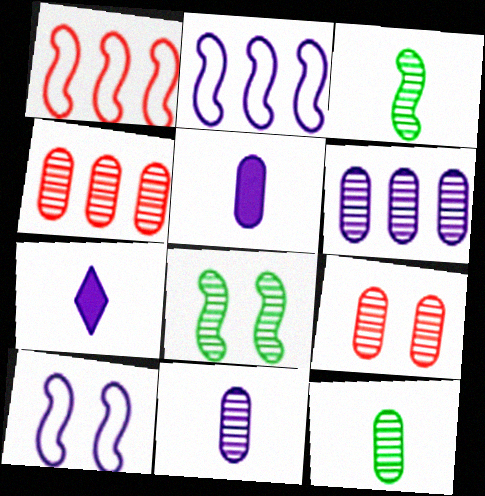[[6, 7, 10], 
[6, 9, 12]]